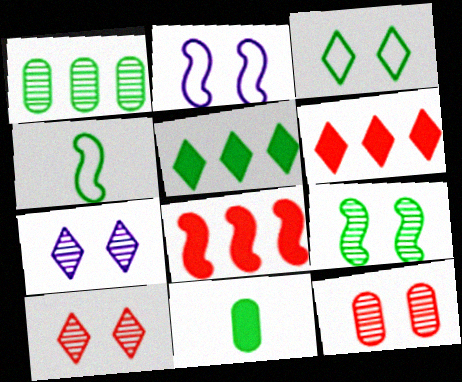[[7, 9, 12]]